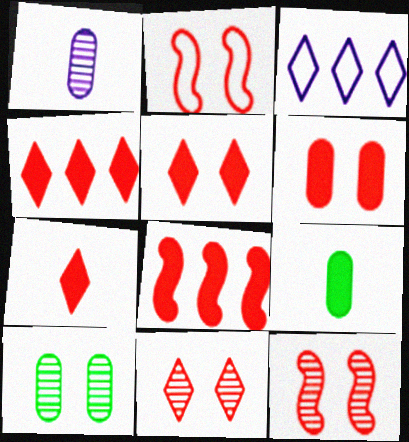[[2, 6, 11], 
[3, 9, 12], 
[4, 5, 7], 
[6, 7, 8]]